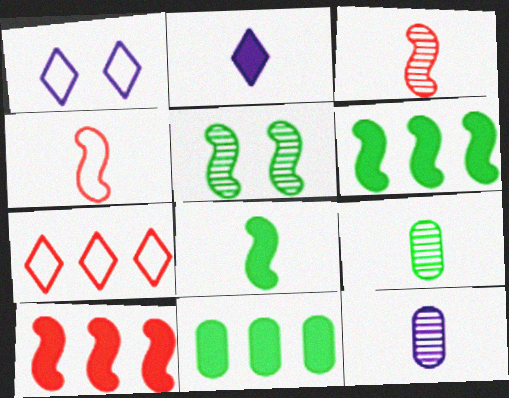[[1, 3, 11], 
[1, 9, 10], 
[2, 4, 9]]